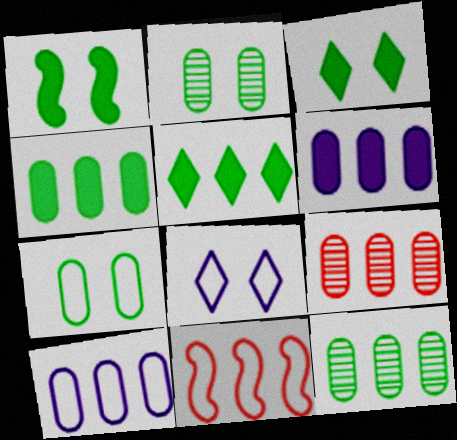[[4, 9, 10]]